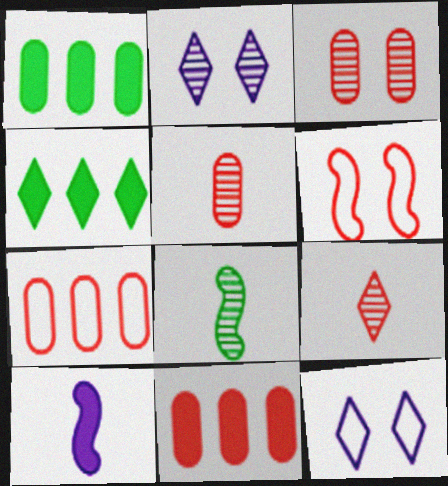[[4, 9, 12], 
[6, 9, 11], 
[8, 11, 12]]